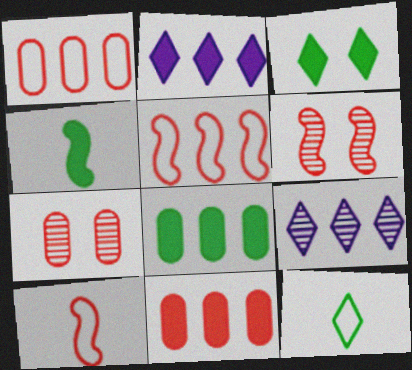[[3, 4, 8], 
[5, 8, 9]]